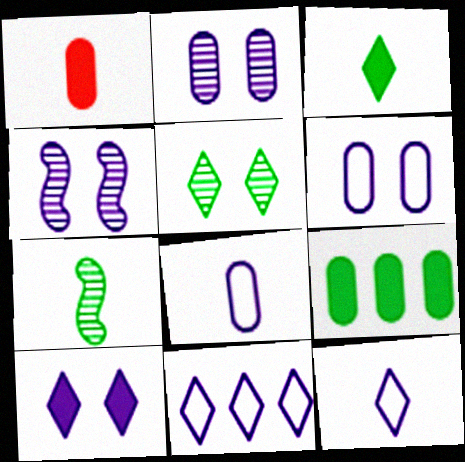[[1, 7, 12], 
[4, 6, 10]]